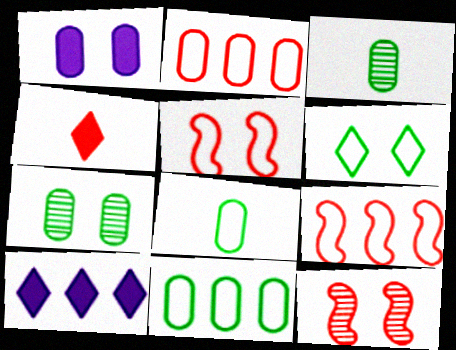[[1, 2, 3], 
[1, 6, 12], 
[2, 4, 12], 
[3, 5, 10], 
[8, 10, 12]]